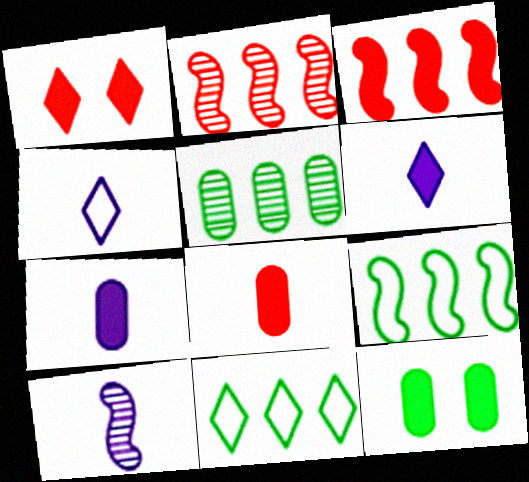[[1, 3, 8], 
[2, 4, 12], 
[3, 6, 12], 
[4, 7, 10]]